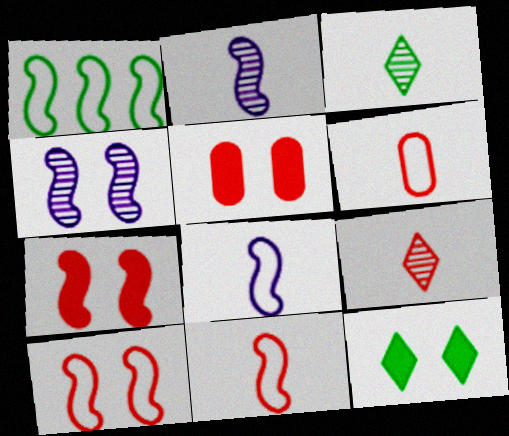[[1, 2, 7], 
[1, 8, 10]]